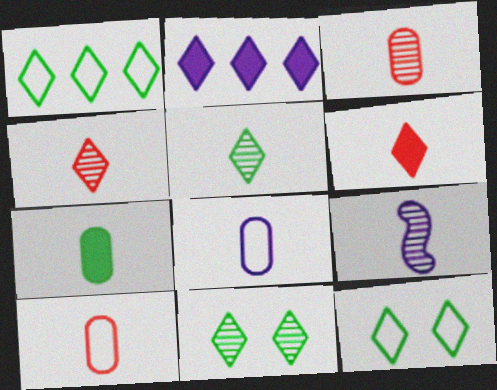[[2, 4, 12], 
[3, 5, 9], 
[3, 7, 8]]